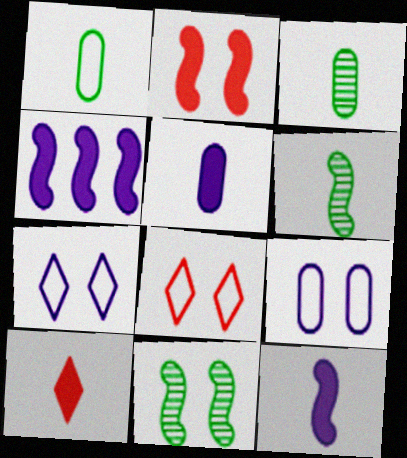[[3, 4, 8]]